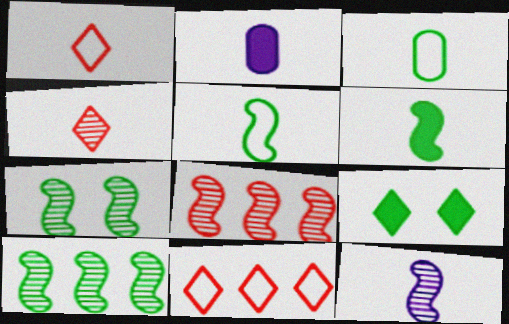[[2, 4, 5], 
[2, 7, 11], 
[3, 9, 10], 
[7, 8, 12]]